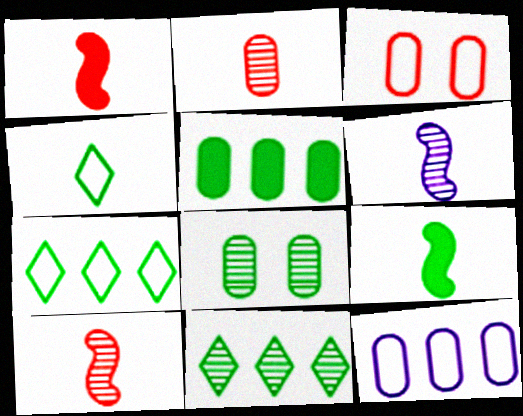[[7, 8, 9]]